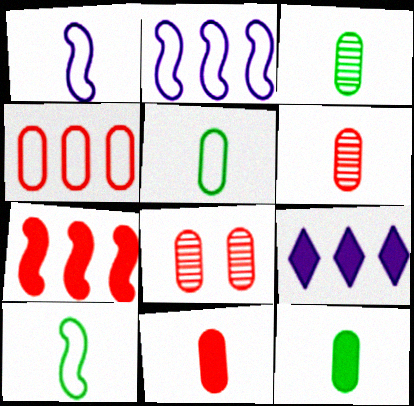[[3, 5, 12], 
[4, 8, 11], 
[8, 9, 10]]